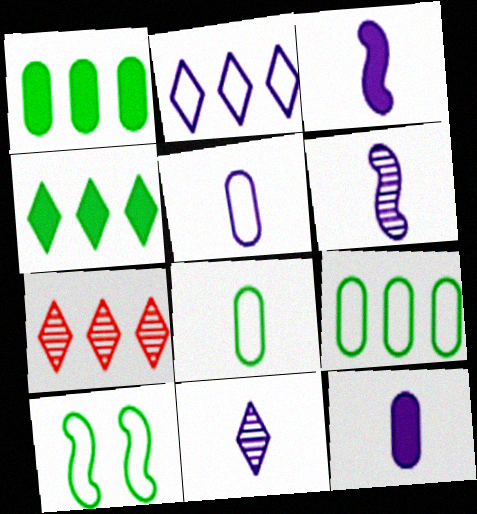[[2, 4, 7], 
[3, 5, 11], 
[7, 10, 12]]